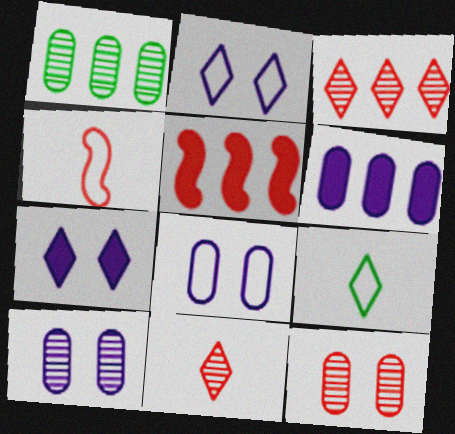[[1, 4, 7], 
[3, 7, 9], 
[5, 9, 10]]